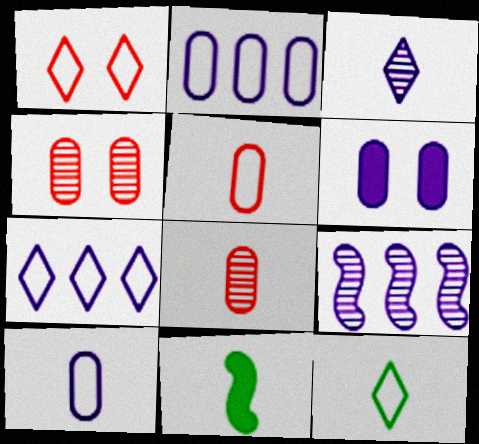[[1, 7, 12], 
[3, 5, 11], 
[4, 7, 11]]